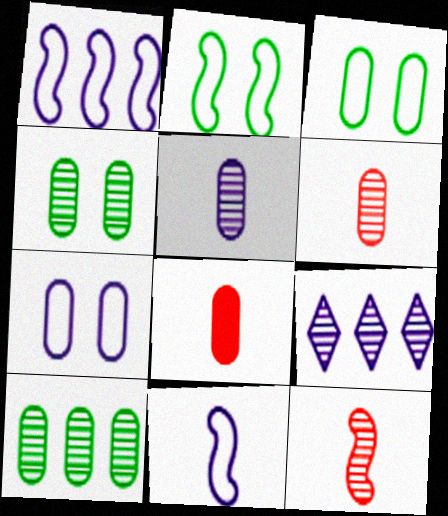[[2, 8, 9], 
[4, 9, 12], 
[7, 8, 10]]